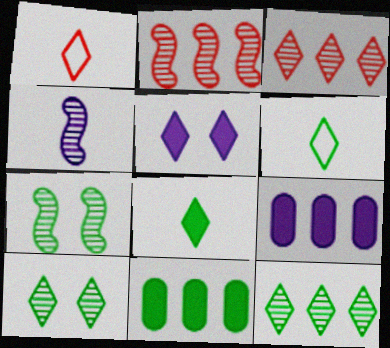[[1, 5, 12], 
[1, 7, 9], 
[2, 4, 7], 
[3, 5, 6], 
[6, 7, 11]]